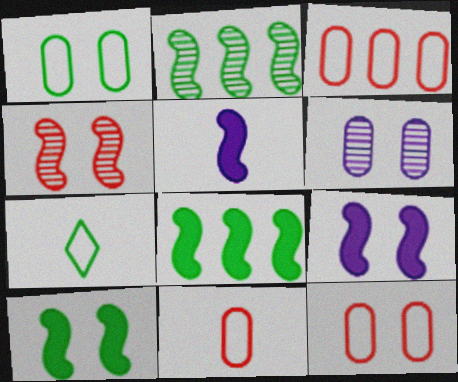[[3, 11, 12]]